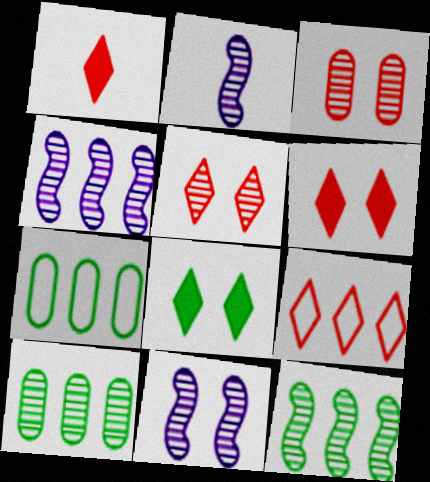[[1, 5, 9], 
[1, 7, 11], 
[2, 4, 11], 
[2, 5, 10], 
[2, 6, 7]]